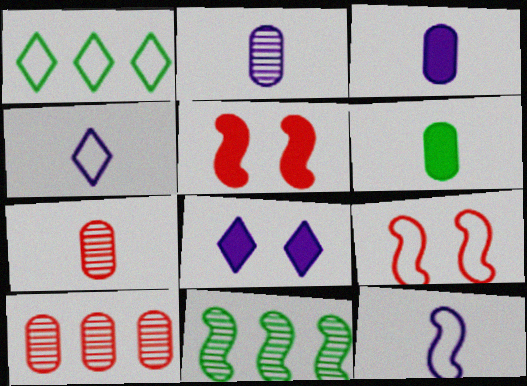[[1, 2, 5], 
[5, 11, 12]]